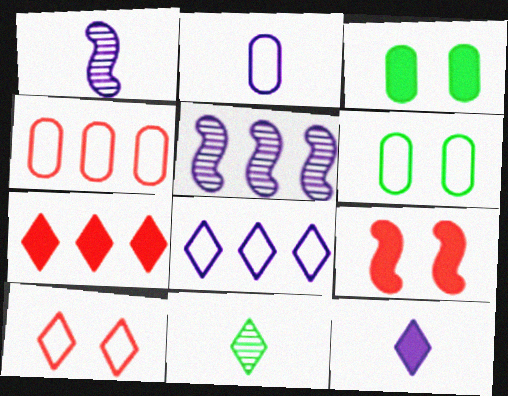[[1, 2, 12], 
[1, 6, 7], 
[2, 4, 6]]